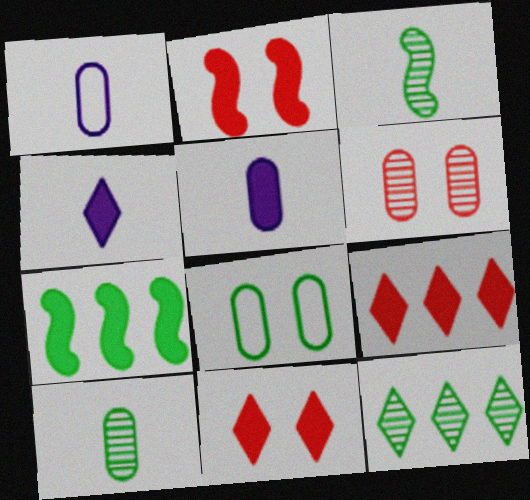[[1, 2, 12], 
[5, 7, 11]]